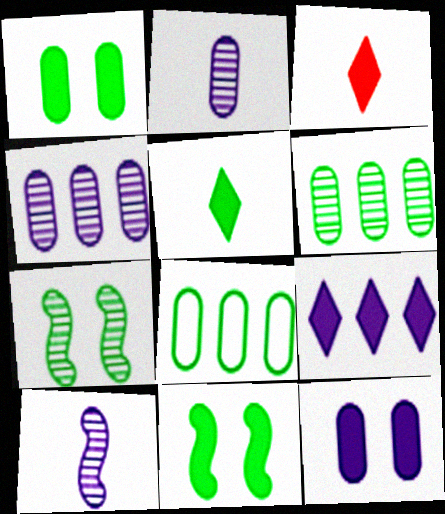[[5, 7, 8]]